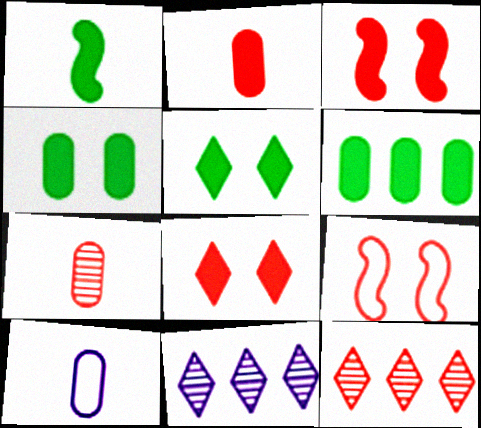[[1, 5, 6], 
[2, 9, 12]]